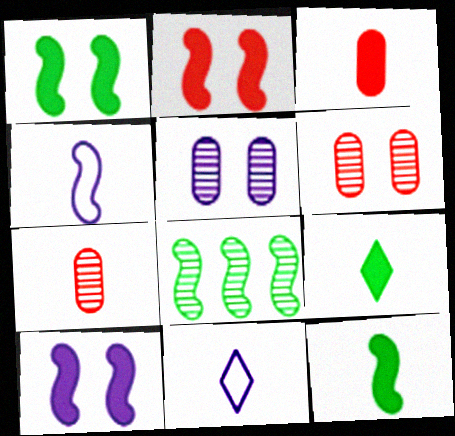[[1, 2, 10], 
[2, 4, 8], 
[4, 7, 9], 
[7, 11, 12]]